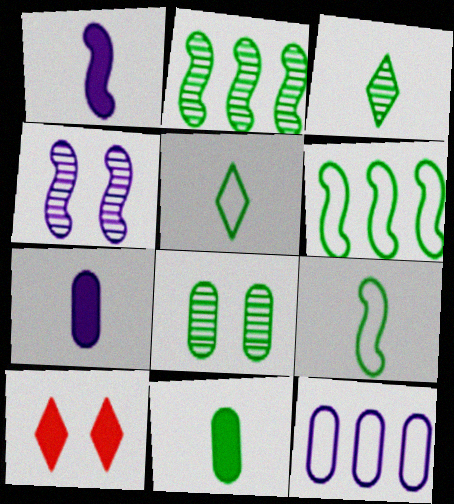[[2, 3, 8], 
[3, 9, 11]]